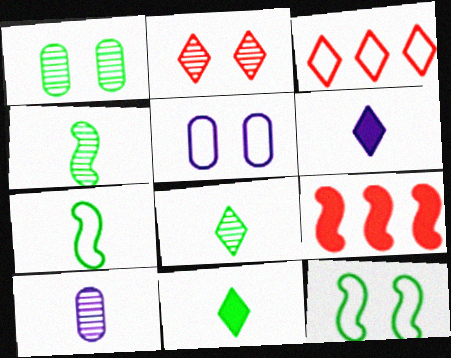[[3, 5, 7], 
[5, 8, 9]]